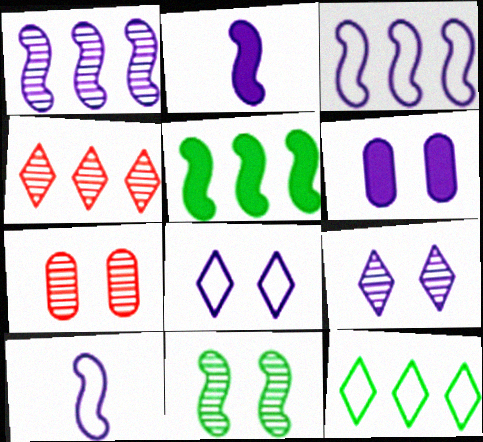[[2, 7, 12], 
[7, 9, 11]]